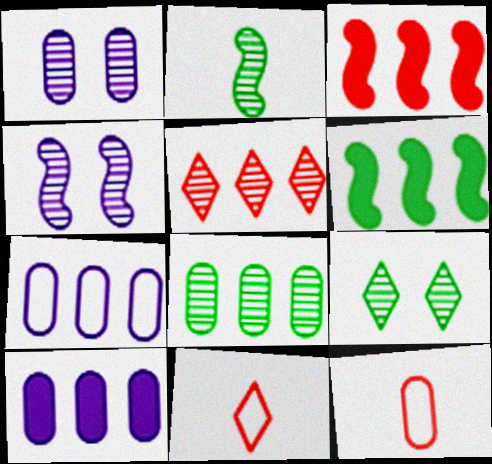[[1, 2, 5], 
[1, 6, 11], 
[2, 8, 9], 
[5, 6, 7]]